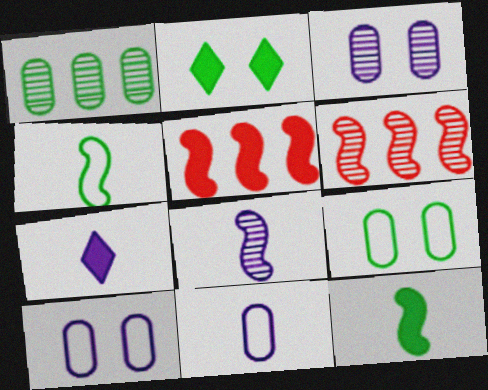[[1, 2, 4], 
[2, 6, 11], 
[6, 7, 9], 
[7, 8, 11]]